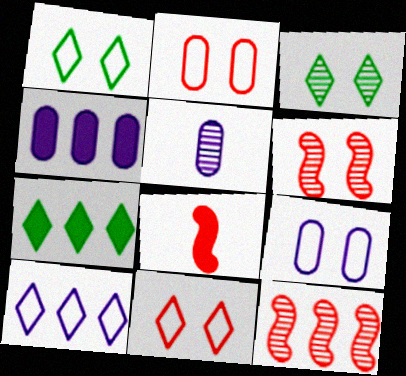[[3, 5, 12], 
[4, 5, 9]]